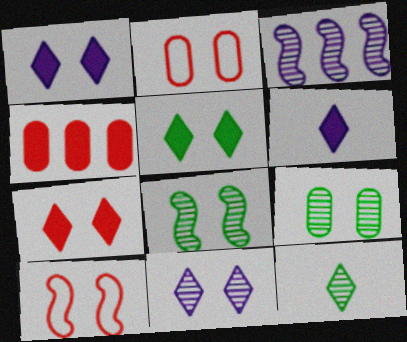[[1, 2, 8], 
[1, 5, 7], 
[1, 9, 10]]